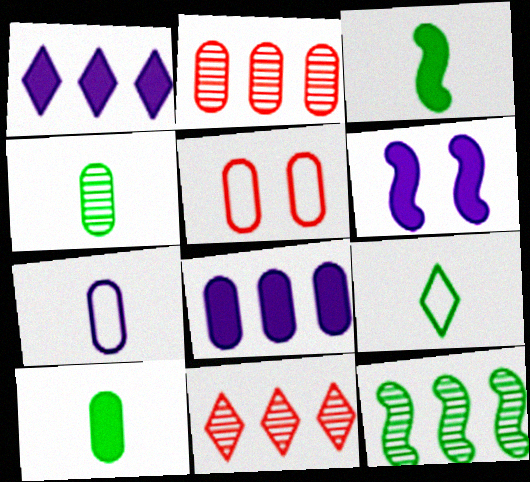[[2, 6, 9], 
[3, 4, 9], 
[4, 5, 8]]